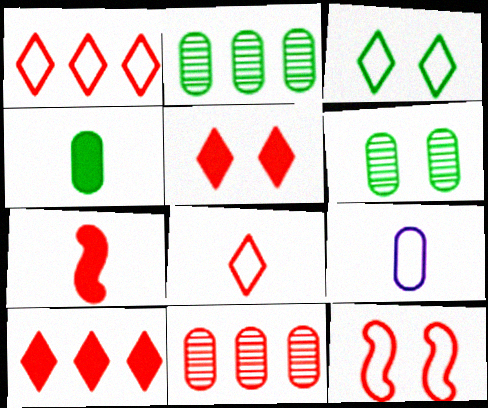[]